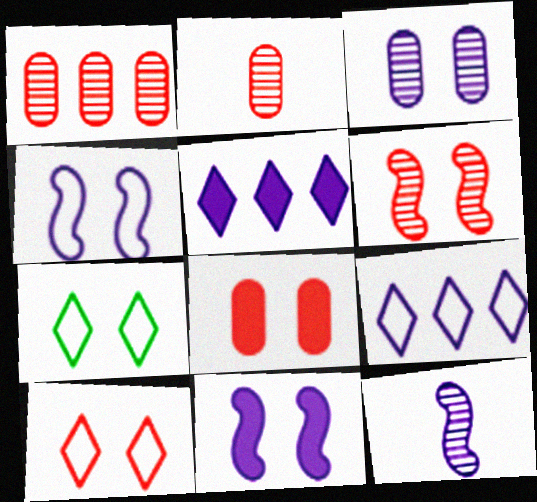[[6, 8, 10]]